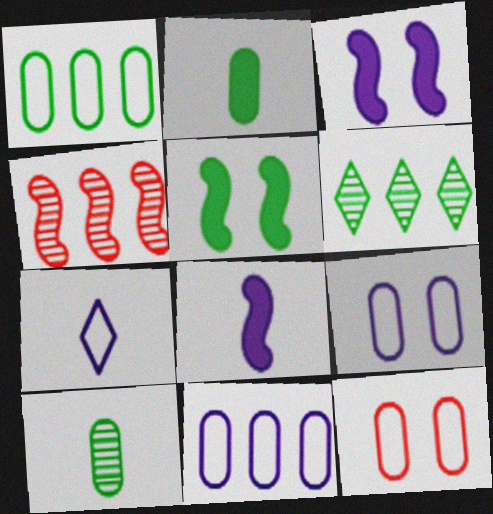[[6, 8, 12]]